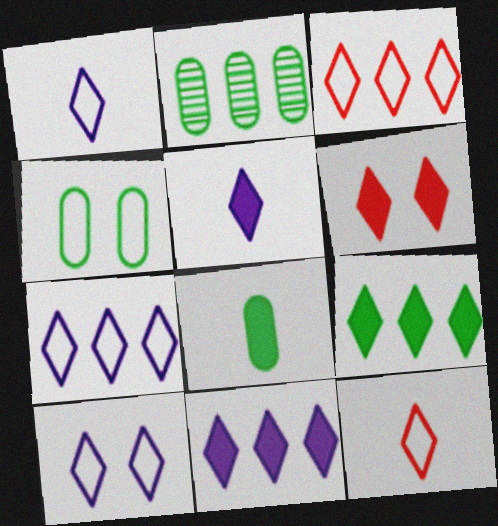[[1, 7, 10], 
[2, 4, 8], 
[5, 6, 9]]